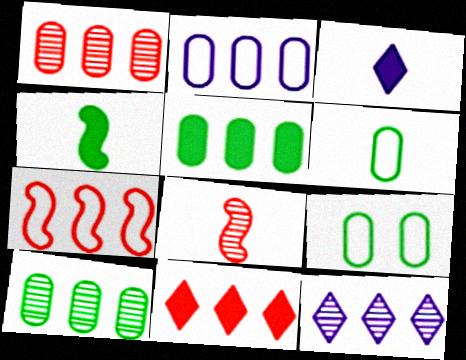[[1, 2, 5], 
[1, 7, 11], 
[3, 6, 8], 
[5, 7, 12]]